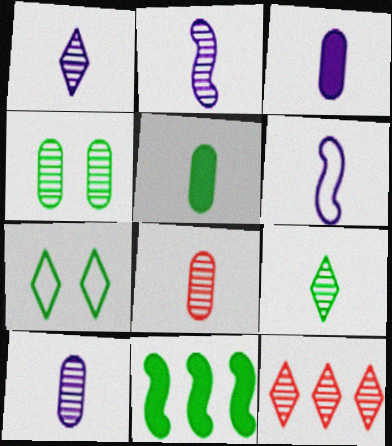[[1, 2, 10], 
[1, 3, 6], 
[2, 4, 12], 
[2, 8, 9]]